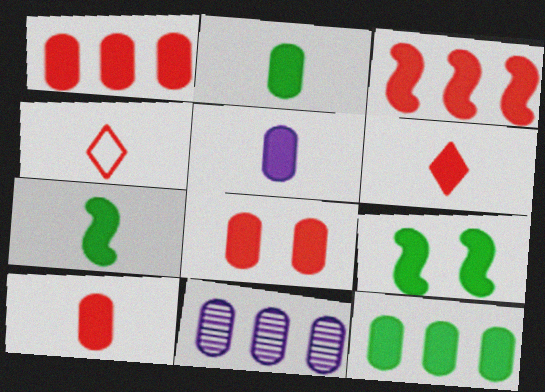[[1, 8, 10], 
[2, 5, 10], 
[3, 6, 8], 
[4, 9, 11], 
[5, 6, 7], 
[5, 8, 12]]